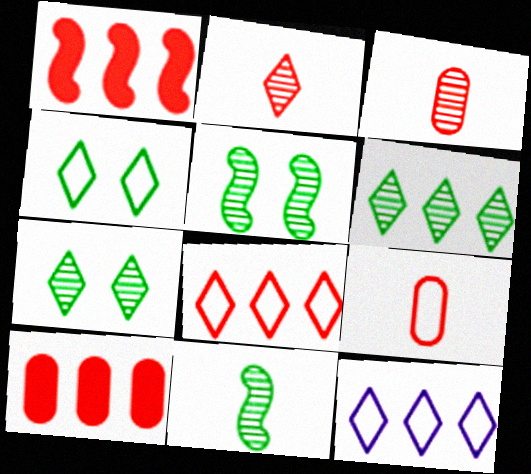[]